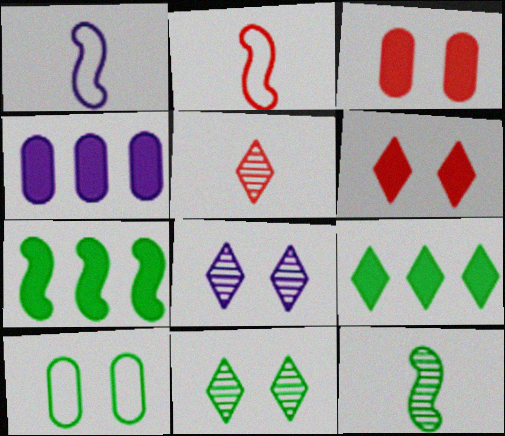[[1, 4, 8], 
[2, 4, 11], 
[9, 10, 12]]